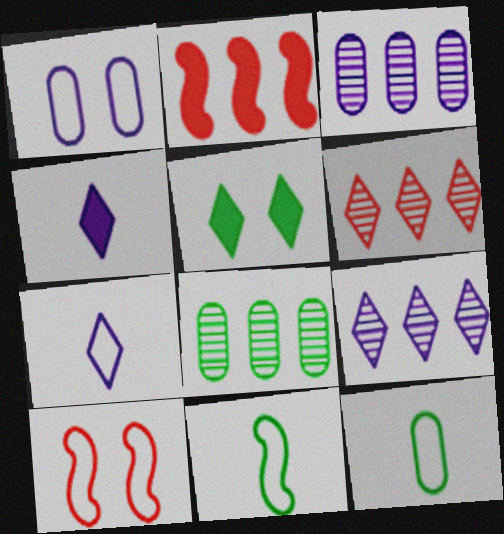[[4, 8, 10], 
[5, 6, 7], 
[5, 8, 11]]